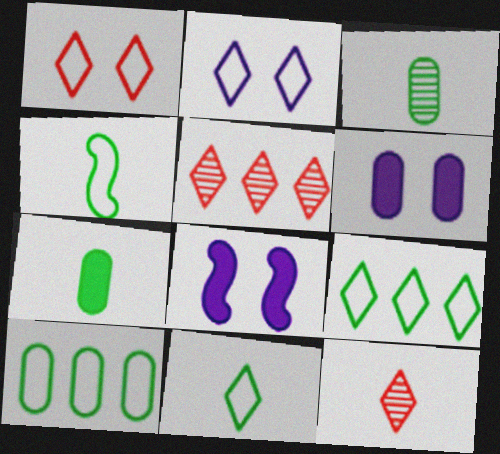[[4, 5, 6], 
[8, 10, 12]]